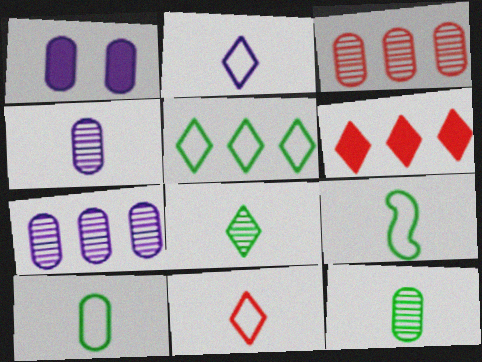[[1, 3, 10]]